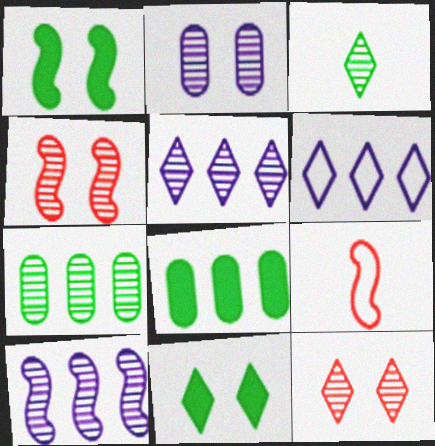[[1, 9, 10], 
[3, 5, 12]]